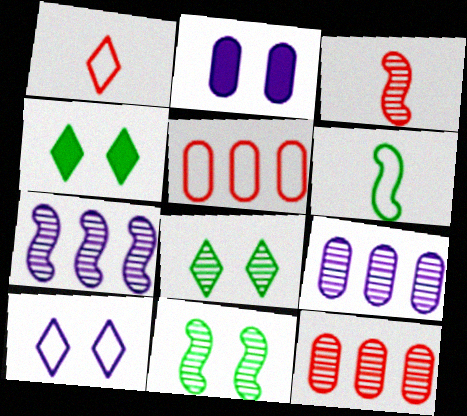[[3, 7, 11], 
[3, 8, 9], 
[5, 6, 10]]